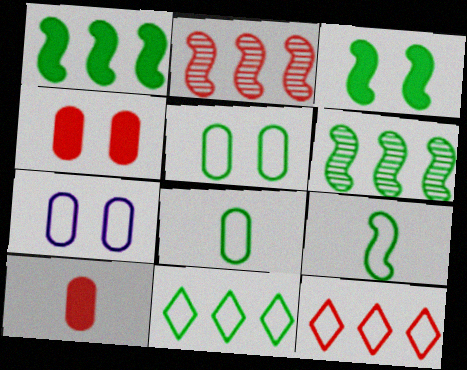[[3, 6, 9], 
[5, 9, 11], 
[7, 9, 12]]